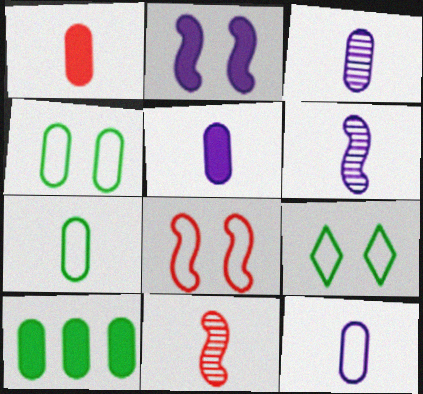[[1, 3, 7], 
[3, 5, 12]]